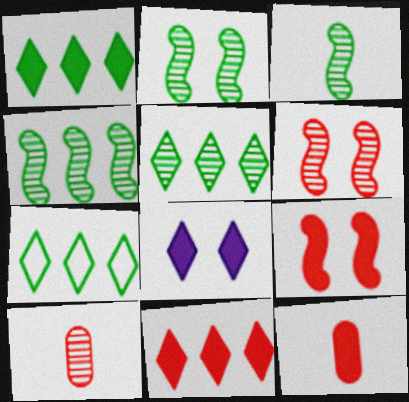[[1, 5, 7], 
[2, 3, 4], 
[9, 11, 12]]